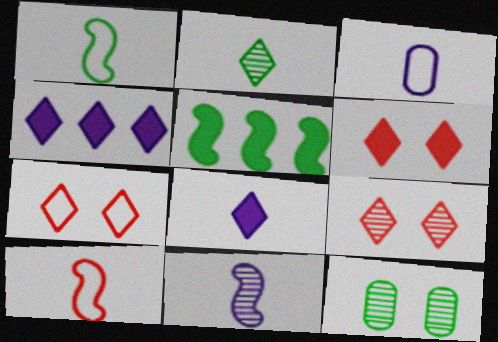[[2, 4, 7], 
[3, 5, 9], 
[3, 8, 11], 
[4, 10, 12], 
[6, 7, 9]]